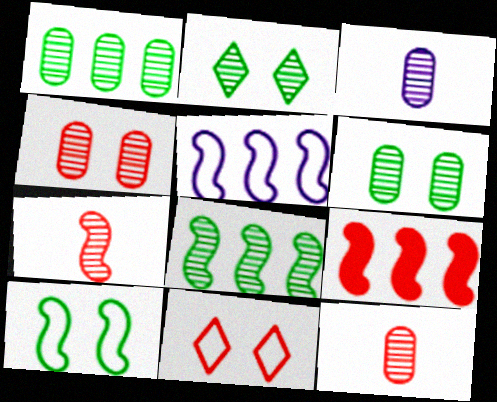[[1, 3, 4], 
[5, 8, 9], 
[9, 11, 12]]